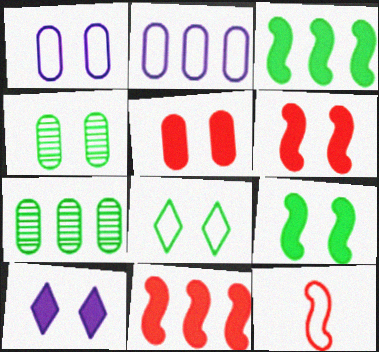[[1, 4, 5], 
[2, 8, 12], 
[4, 8, 9], 
[5, 9, 10], 
[7, 10, 12]]